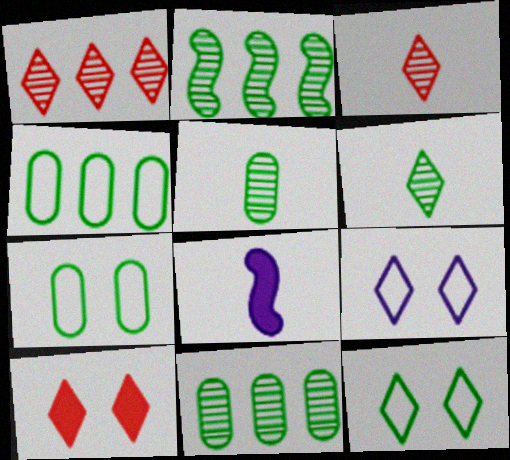[[1, 7, 8]]